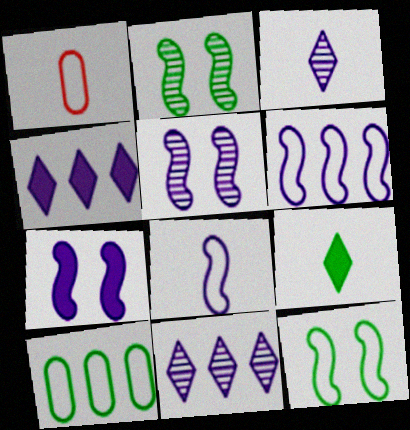[[1, 2, 4], 
[2, 9, 10]]